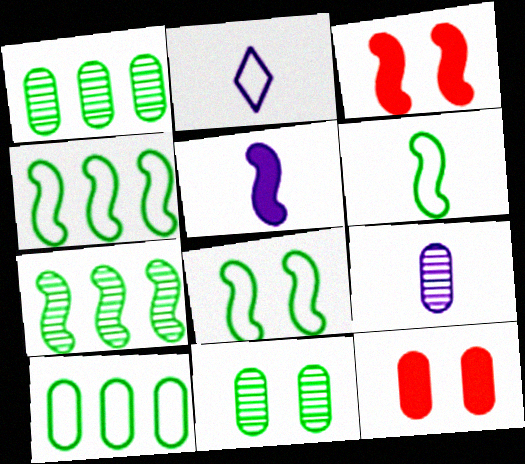[[1, 2, 3], 
[2, 5, 9], 
[2, 7, 12], 
[4, 6, 8], 
[9, 10, 12]]